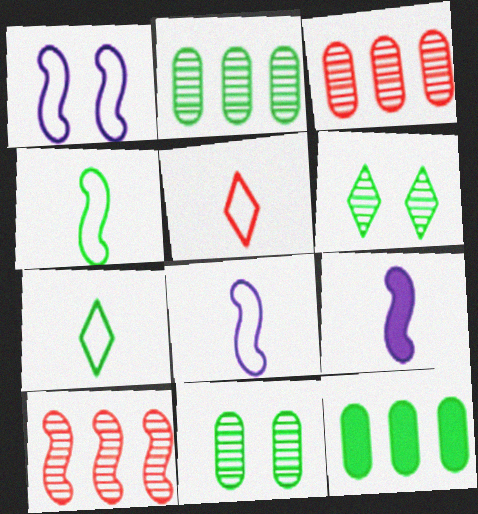[[4, 6, 12]]